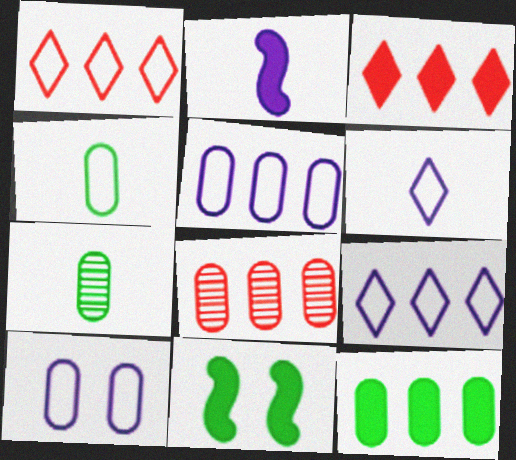[[5, 8, 12], 
[6, 8, 11]]